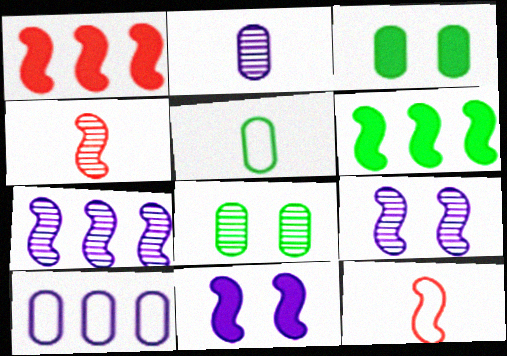[[6, 9, 12]]